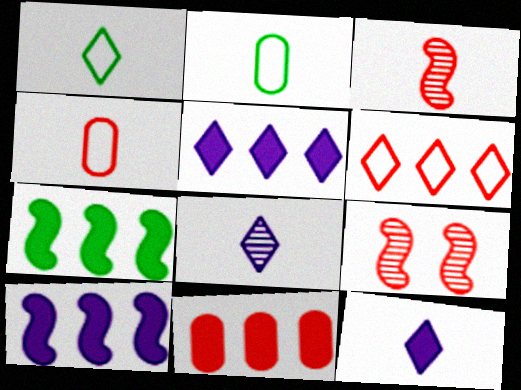[[2, 3, 12], 
[2, 5, 9], 
[5, 7, 11]]